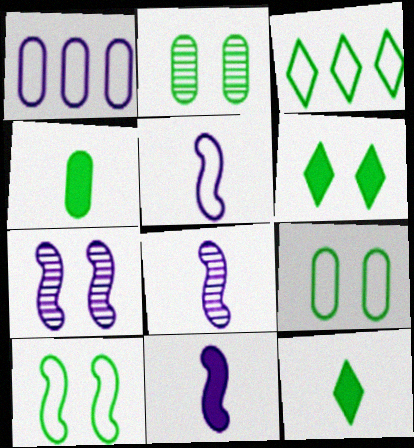[[2, 6, 10], 
[5, 8, 11]]